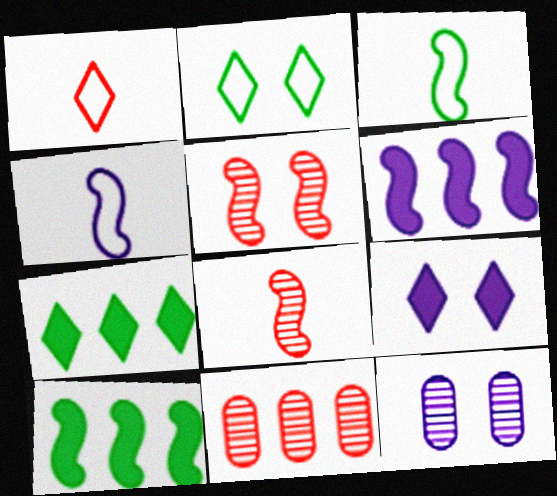[[1, 10, 12], 
[3, 5, 6], 
[3, 9, 11], 
[4, 5, 10]]